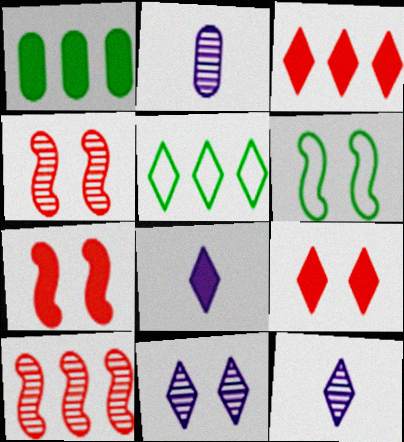[[1, 7, 8], 
[2, 3, 6], 
[2, 5, 7], 
[5, 9, 12]]